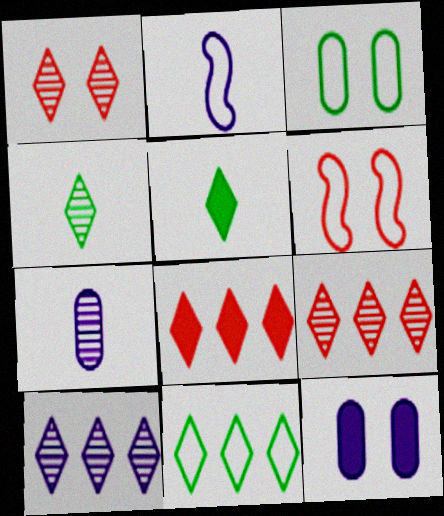[[1, 4, 10], 
[2, 10, 12], 
[8, 10, 11]]